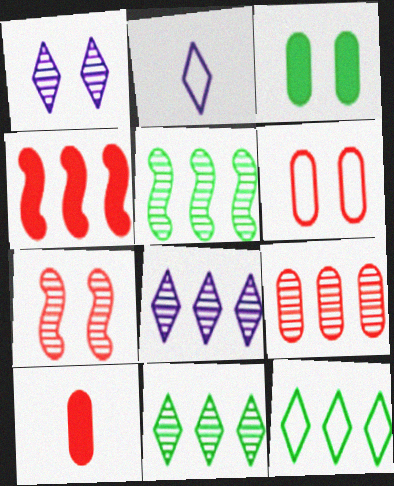[[5, 8, 9], 
[6, 9, 10]]